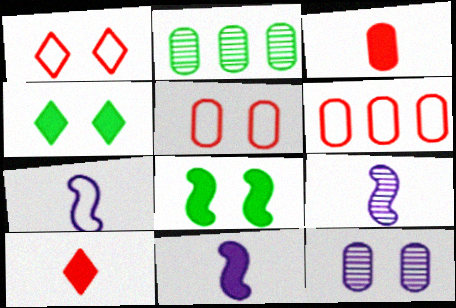[[1, 2, 11], 
[1, 8, 12], 
[4, 6, 9], 
[7, 9, 11]]